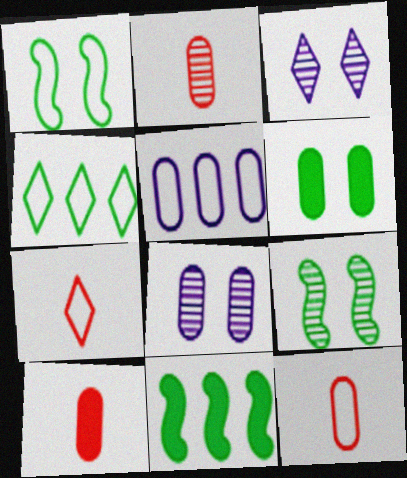[[1, 5, 7], 
[2, 5, 6], 
[2, 10, 12], 
[3, 11, 12], 
[7, 8, 11]]